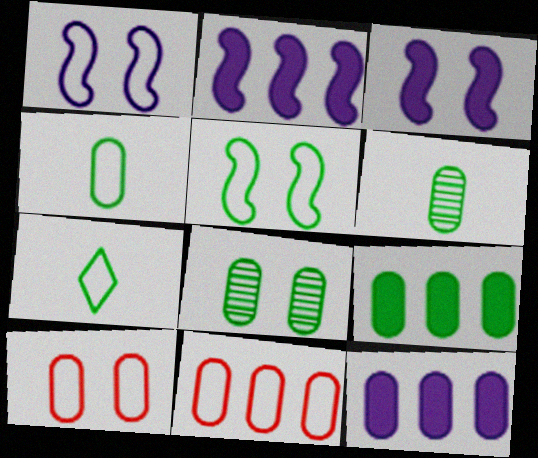[[1, 7, 11], 
[4, 8, 9], 
[6, 10, 12]]